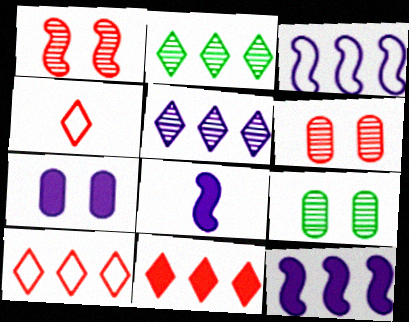[[4, 9, 12], 
[8, 9, 10]]